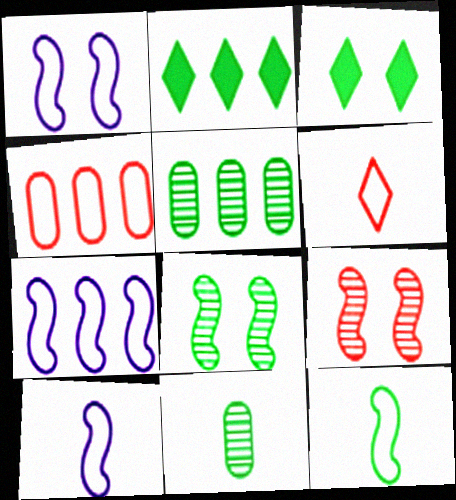[[1, 7, 10], 
[3, 5, 12]]